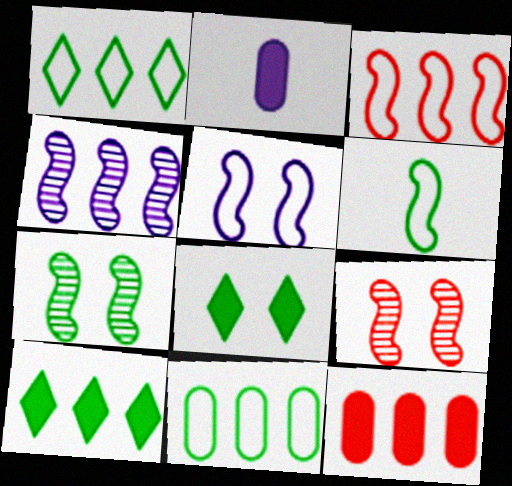[[1, 2, 9], 
[1, 4, 12], 
[3, 5, 6]]